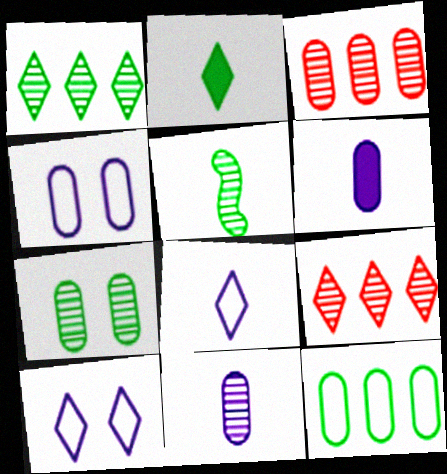[[1, 5, 7], 
[2, 9, 10], 
[3, 7, 11]]